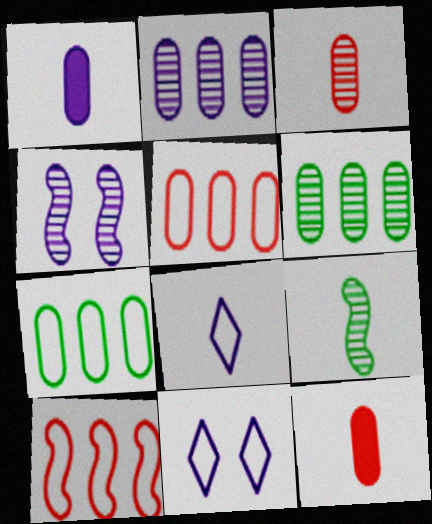[[8, 9, 12]]